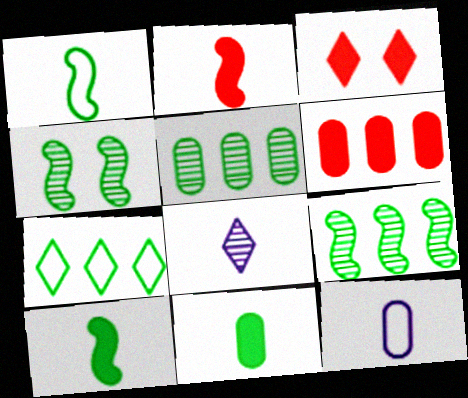[[2, 3, 6], 
[3, 7, 8], 
[3, 9, 12], 
[4, 7, 11]]